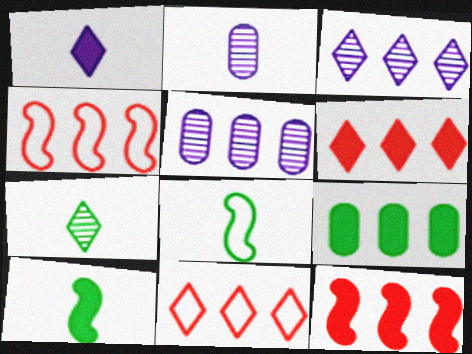[[3, 4, 9]]